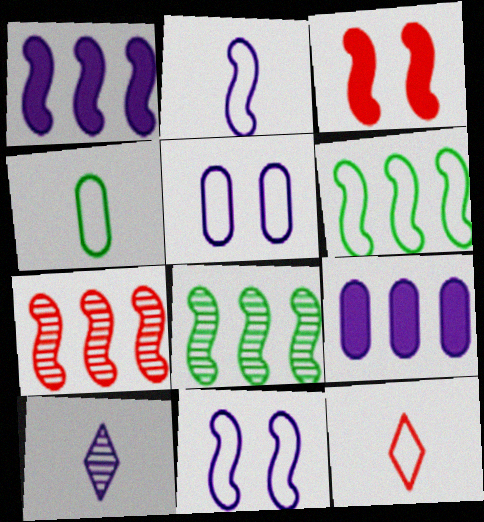[[1, 5, 10], 
[1, 6, 7], 
[2, 3, 8], 
[2, 4, 12], 
[5, 6, 12], 
[9, 10, 11]]